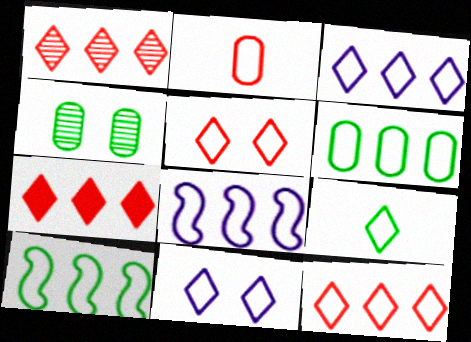[[1, 7, 12], 
[2, 10, 11], 
[3, 5, 9], 
[6, 8, 12], 
[9, 11, 12]]